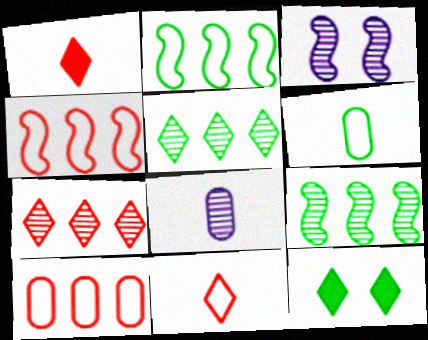[[4, 8, 12], 
[6, 9, 12]]